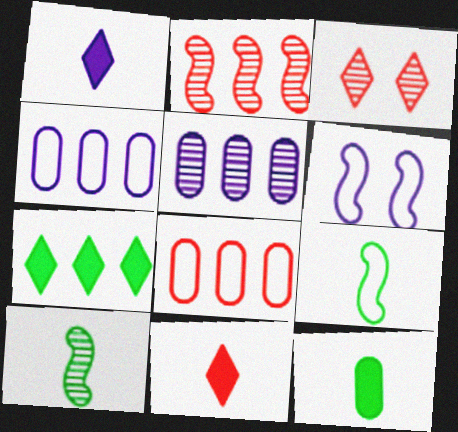[[1, 5, 6], 
[2, 4, 7], 
[3, 5, 10]]